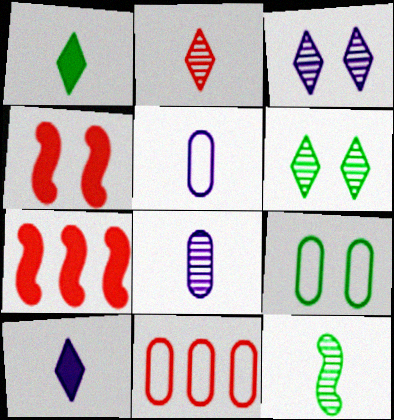[[2, 4, 11], 
[2, 8, 12], 
[3, 4, 9], 
[5, 6, 7], 
[5, 9, 11]]